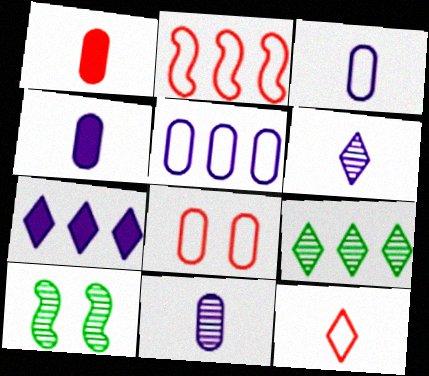[[2, 8, 12], 
[3, 4, 11]]